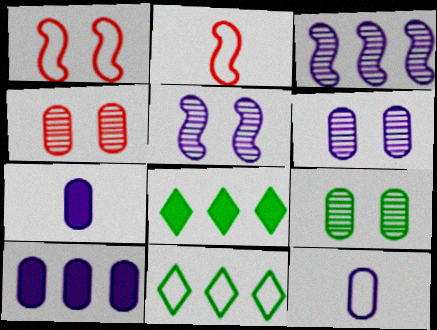[[1, 11, 12], 
[2, 6, 8], 
[4, 6, 9], 
[6, 10, 12]]